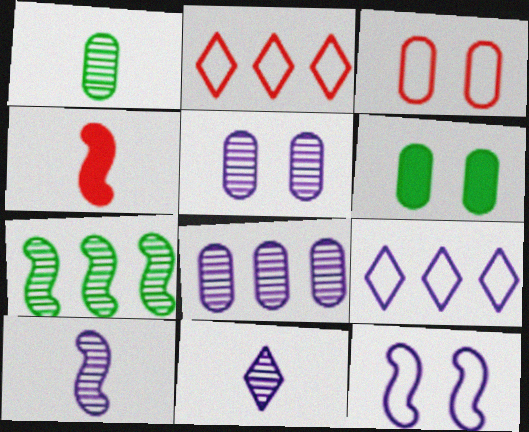[[2, 6, 10], 
[3, 5, 6], 
[4, 7, 12]]